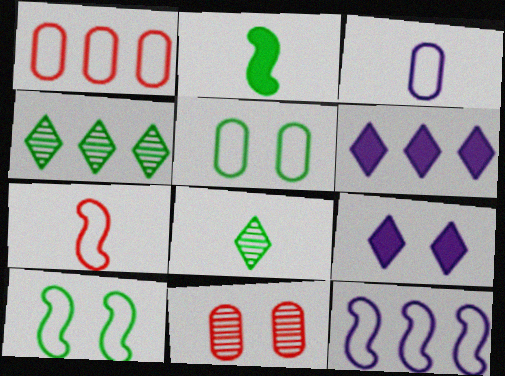[[1, 3, 5], 
[2, 4, 5], 
[7, 10, 12], 
[9, 10, 11]]